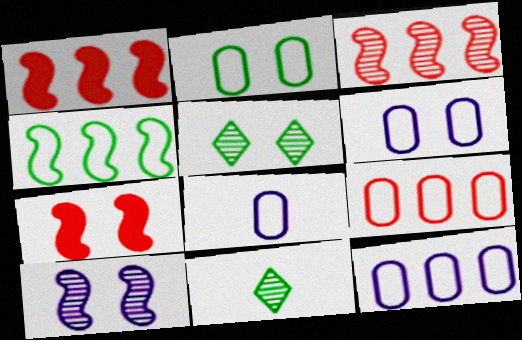[[1, 5, 8], 
[1, 6, 11], 
[2, 8, 9], 
[5, 6, 7], 
[6, 8, 12], 
[7, 11, 12]]